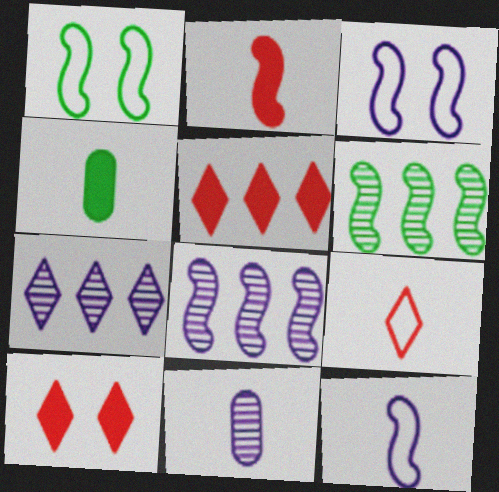[[1, 2, 8], 
[1, 5, 11], 
[2, 3, 6]]